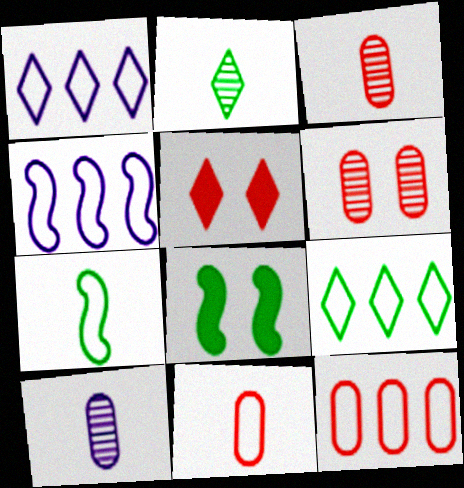[[1, 2, 5], 
[1, 3, 8], 
[4, 9, 12]]